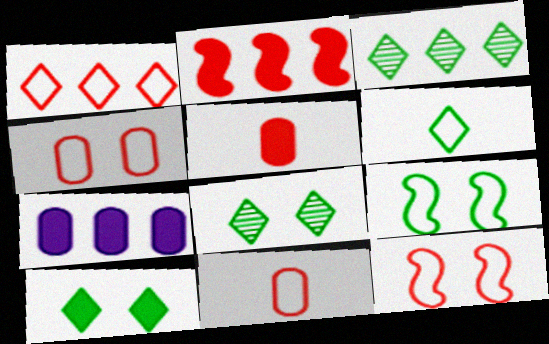[[1, 11, 12], 
[3, 6, 10]]